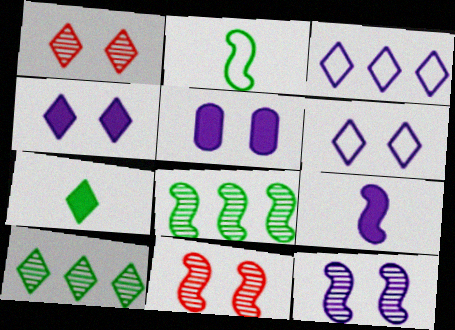[[1, 3, 7], 
[5, 6, 12]]